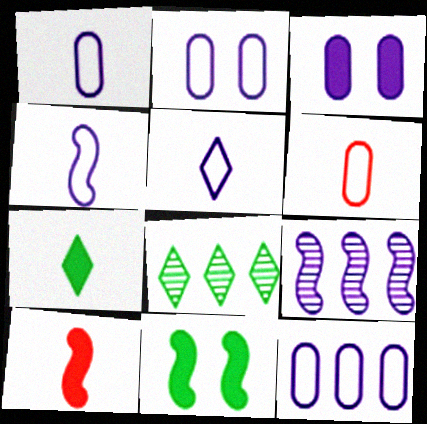[[1, 2, 12], 
[1, 4, 5], 
[2, 8, 10], 
[3, 5, 9]]